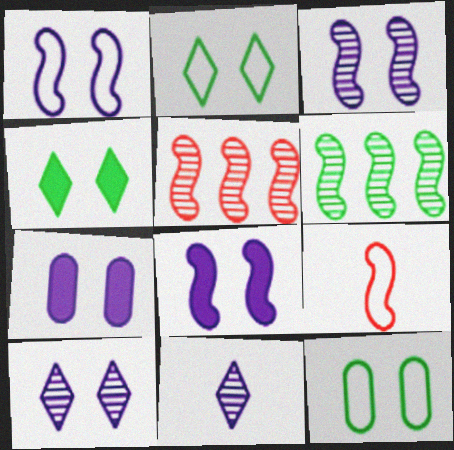[[1, 3, 8], 
[1, 7, 10], 
[6, 8, 9]]